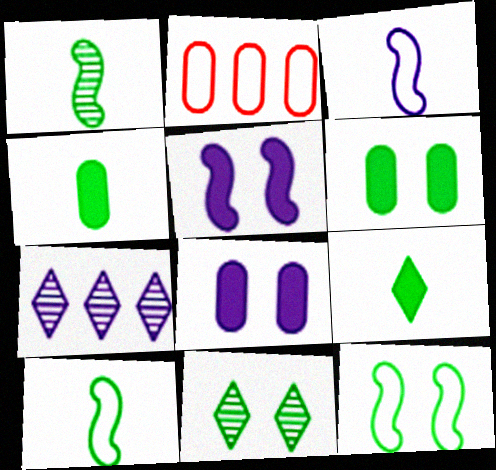[[3, 7, 8], 
[6, 11, 12]]